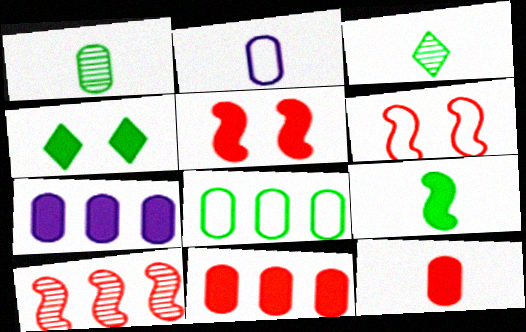[[1, 2, 12], 
[2, 4, 10], 
[3, 6, 7]]